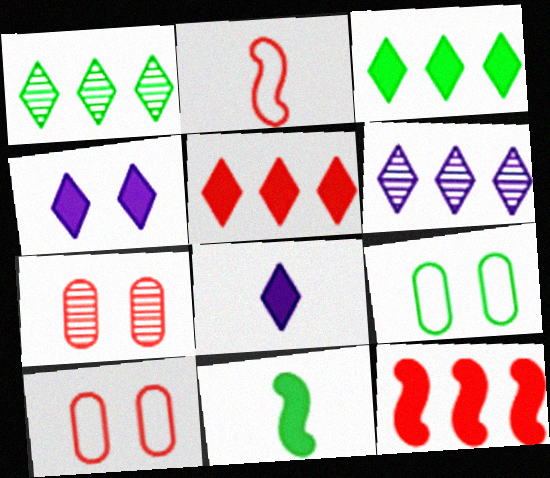[[1, 9, 11], 
[2, 5, 7], 
[6, 10, 11]]